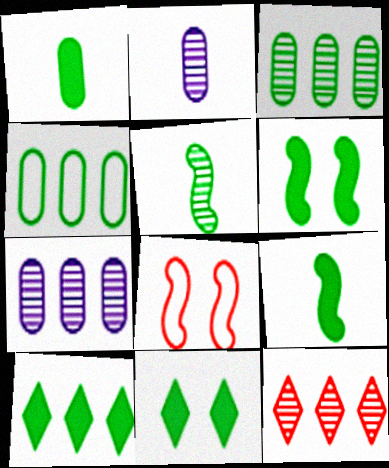[[1, 6, 10], 
[2, 8, 10], 
[4, 5, 11]]